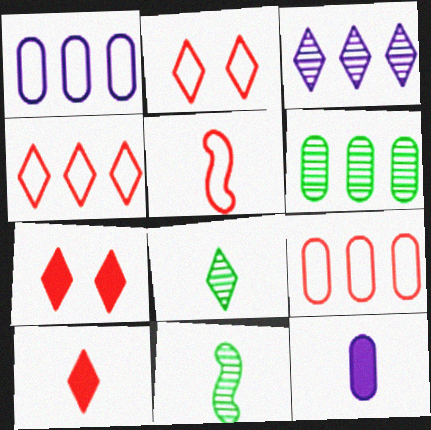[[1, 7, 11], 
[2, 5, 9], 
[5, 8, 12]]